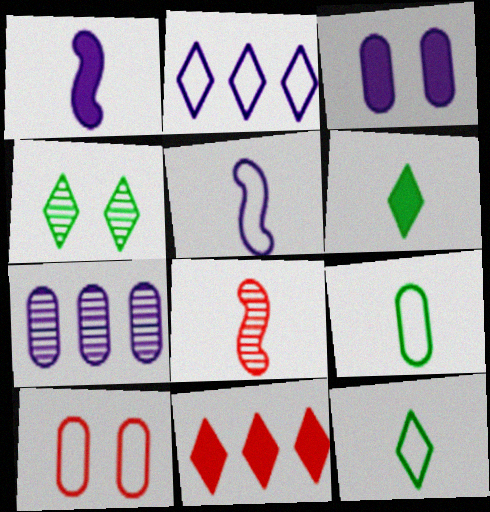[[4, 7, 8], 
[8, 10, 11]]